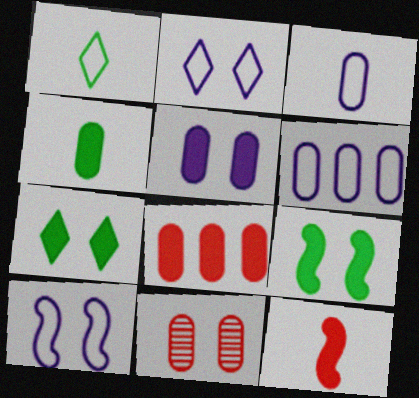[[2, 9, 11], 
[4, 5, 8], 
[4, 6, 11], 
[7, 10, 11]]